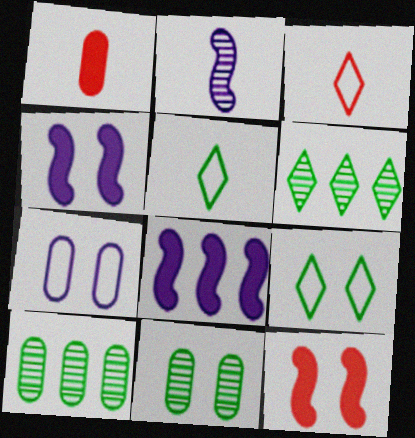[[1, 2, 5], 
[1, 7, 10], 
[3, 4, 10], 
[3, 8, 11]]